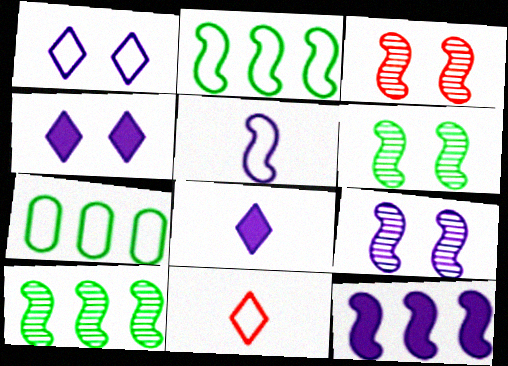[[3, 6, 9], 
[3, 7, 8], 
[5, 9, 12]]